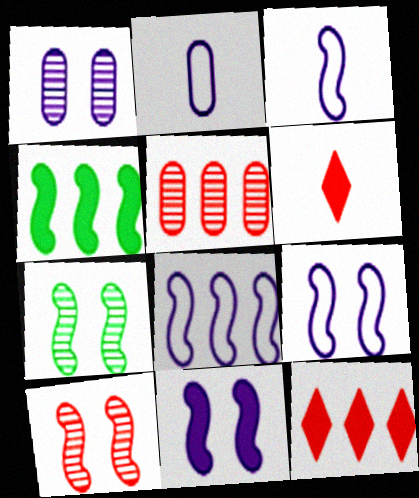[[2, 7, 12], 
[3, 4, 10], 
[3, 8, 9]]